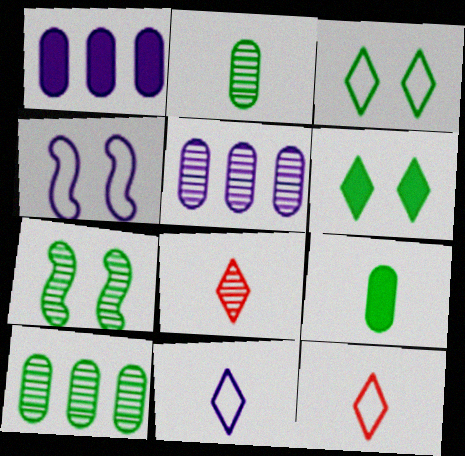[[1, 7, 12], 
[5, 7, 8]]